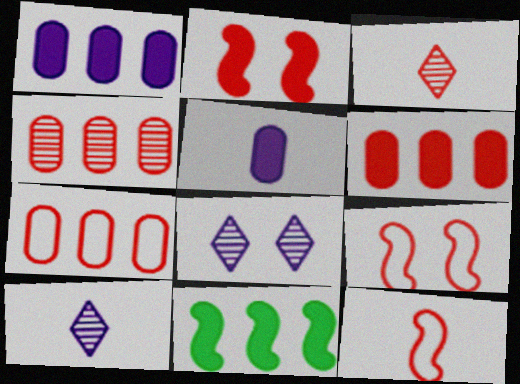[[2, 3, 7], 
[3, 6, 9], 
[4, 6, 7]]